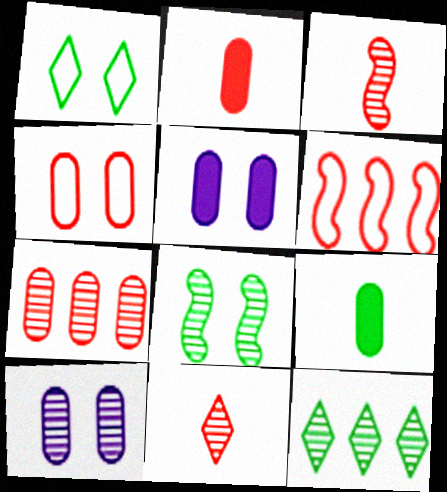[[2, 4, 7], 
[3, 10, 12]]